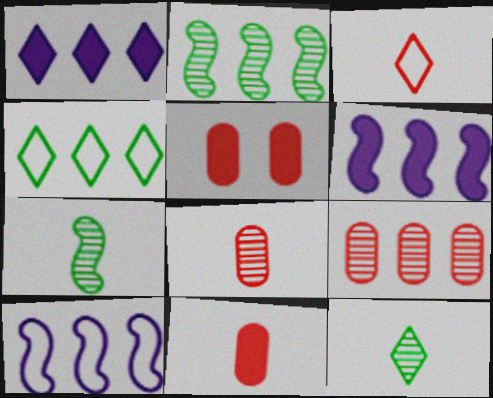[[4, 6, 9], 
[5, 10, 12]]